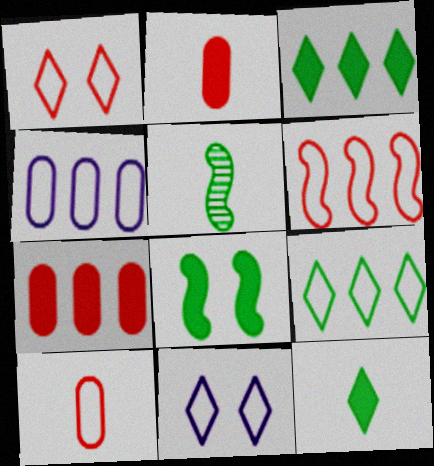[[1, 6, 10], 
[4, 6, 9], 
[5, 7, 11]]